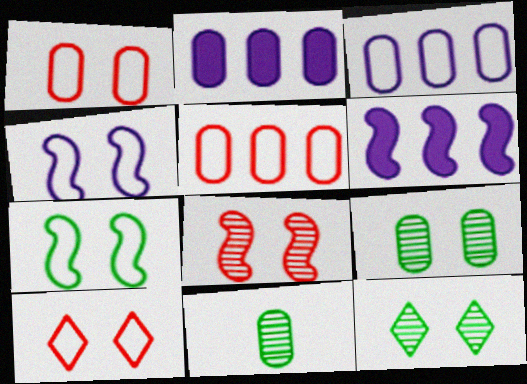[[1, 2, 11], 
[6, 10, 11]]